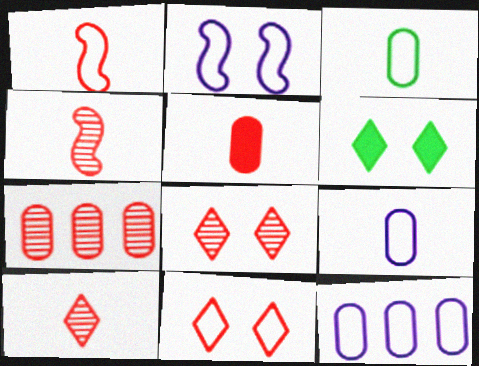[[1, 5, 10], 
[4, 6, 12], 
[4, 7, 8]]